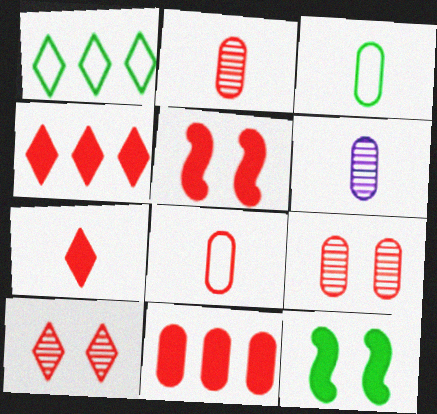[[1, 5, 6], 
[5, 7, 11], 
[8, 9, 11]]